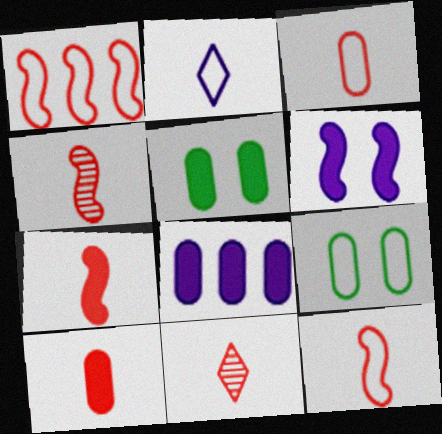[[1, 2, 9], 
[3, 7, 11], 
[4, 7, 12], 
[5, 8, 10], 
[10, 11, 12]]